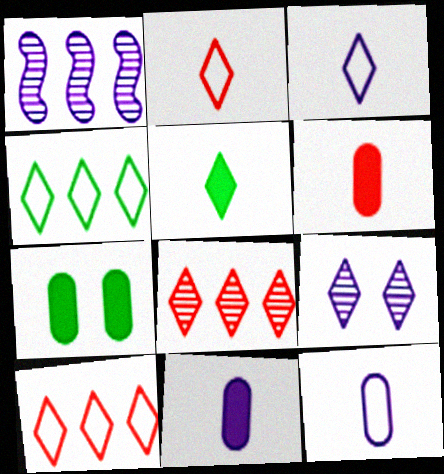[[1, 2, 7], 
[5, 9, 10]]